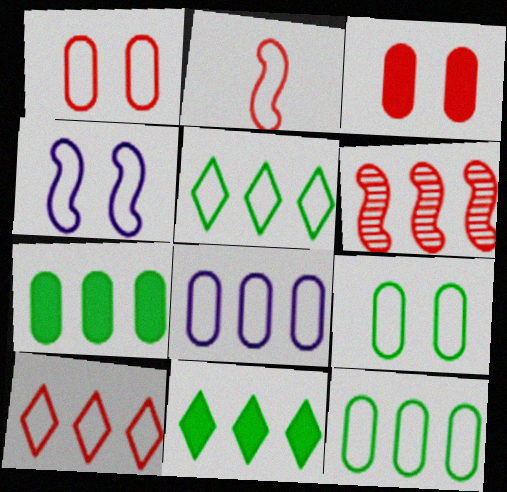[[1, 2, 10], 
[6, 8, 11]]